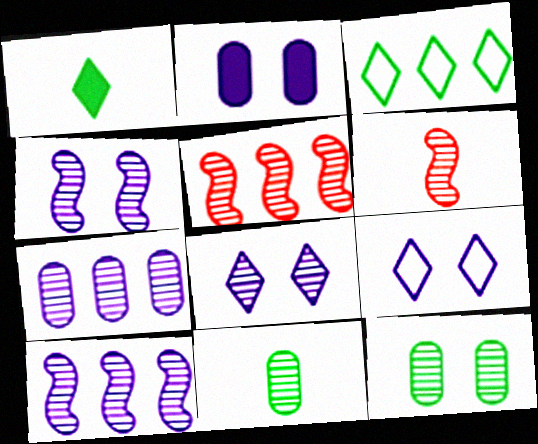[[2, 3, 6], 
[2, 4, 9], 
[5, 8, 11]]